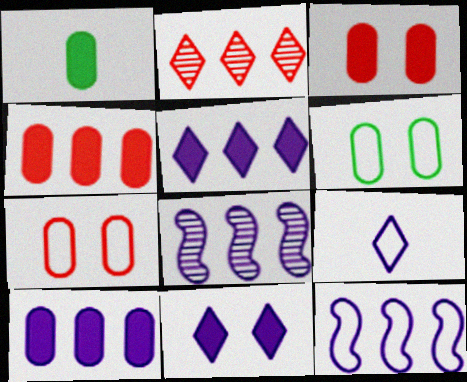[[1, 3, 10]]